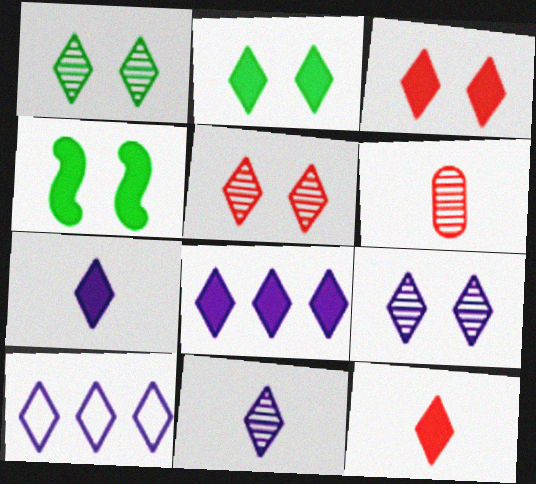[[1, 5, 9], 
[1, 10, 12], 
[2, 8, 12], 
[4, 6, 10], 
[7, 9, 10]]